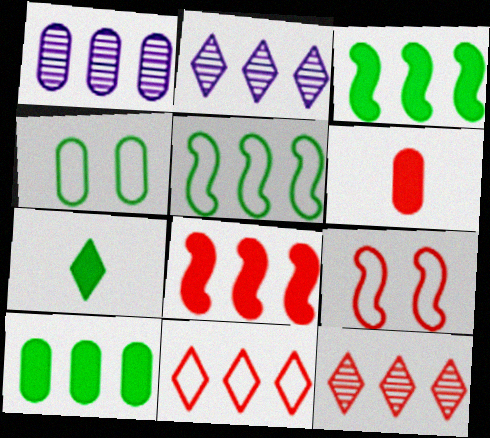[[1, 3, 11], 
[1, 4, 6], 
[1, 7, 9], 
[6, 9, 12]]